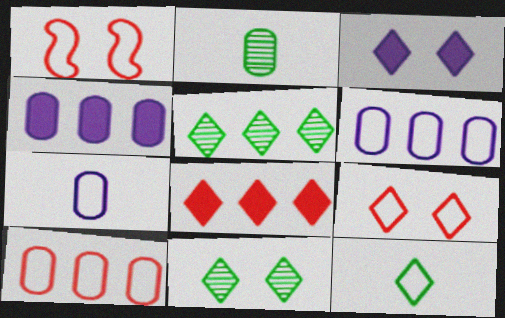[[1, 6, 12], 
[3, 9, 11]]